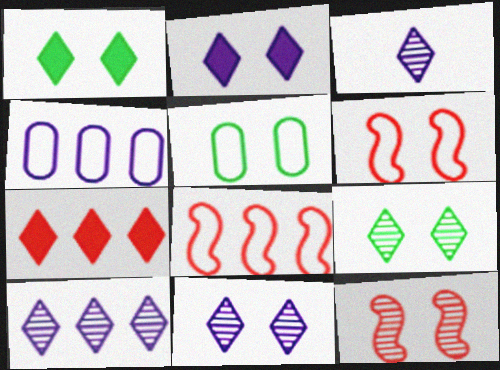[[2, 5, 12], 
[3, 10, 11]]